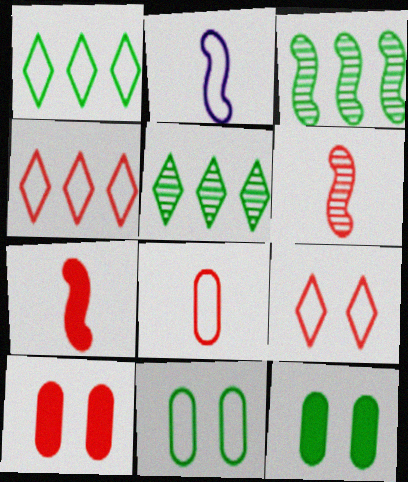[[2, 4, 11], 
[2, 5, 10], 
[4, 6, 10]]